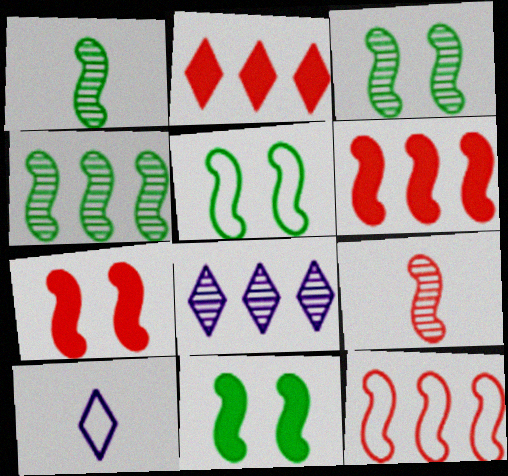[[1, 3, 4], 
[3, 5, 11], 
[7, 9, 12]]